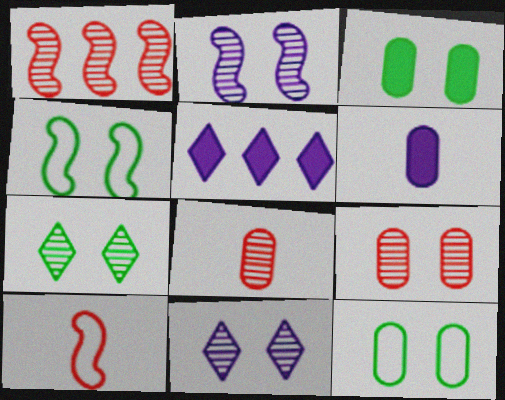[[2, 7, 9], 
[3, 4, 7], 
[4, 5, 8]]